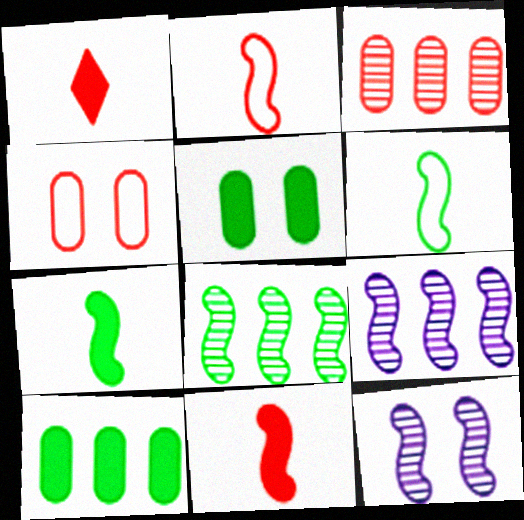[]